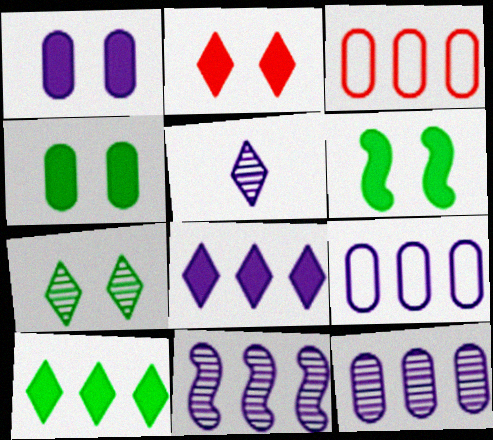[[1, 2, 6], 
[3, 5, 6], 
[3, 10, 11], 
[8, 9, 11]]